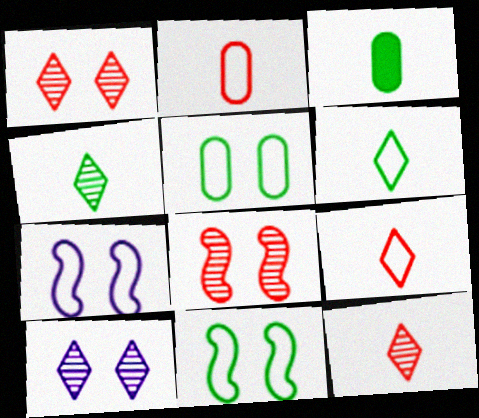[]